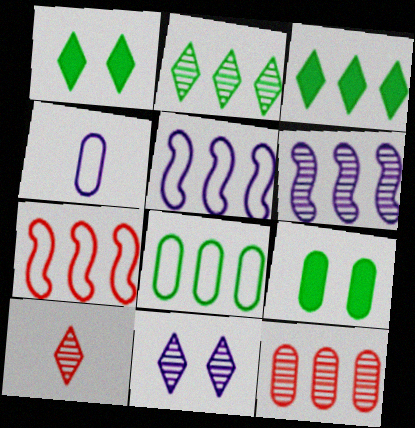[[2, 6, 12], 
[2, 10, 11], 
[3, 5, 12], 
[4, 9, 12], 
[5, 9, 10]]